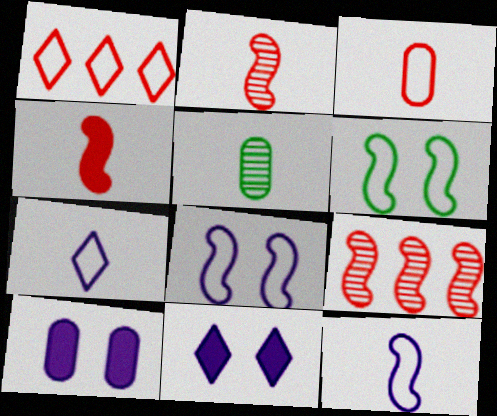[[4, 5, 7]]